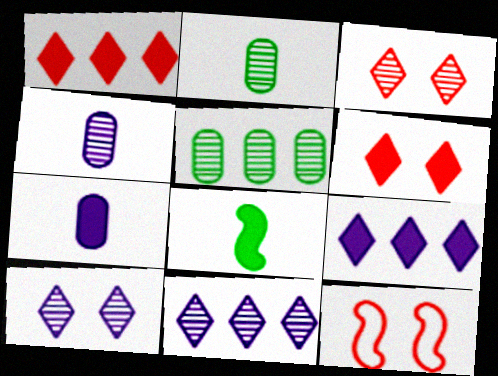[[2, 9, 12]]